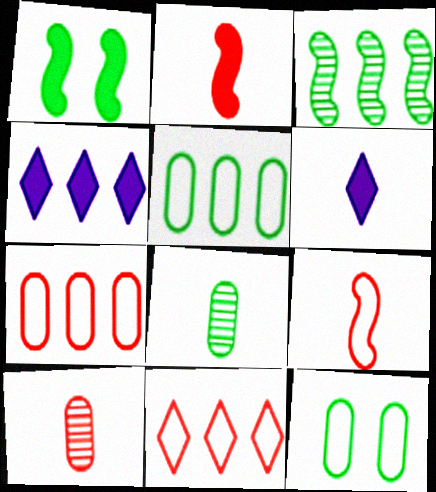[[3, 4, 7], 
[6, 8, 9]]